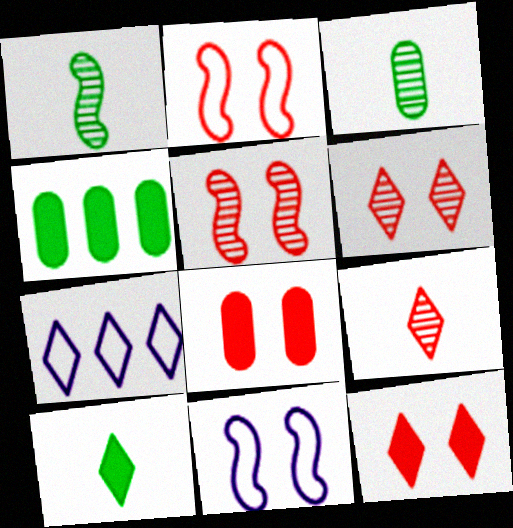[[1, 7, 8], 
[2, 6, 8], 
[4, 9, 11], 
[6, 7, 10]]